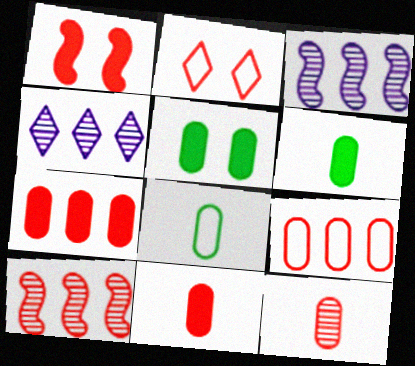[[1, 4, 8], 
[2, 3, 6], 
[2, 10, 11]]